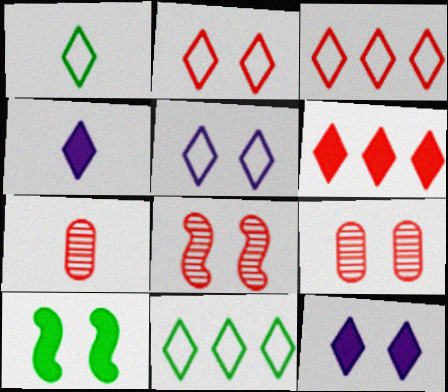[[1, 3, 5], 
[5, 9, 10]]